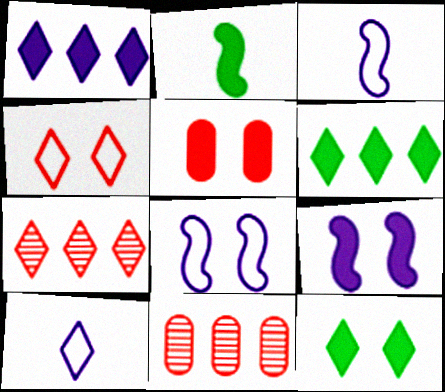[[1, 2, 5], 
[3, 11, 12], 
[5, 9, 12], 
[7, 10, 12]]